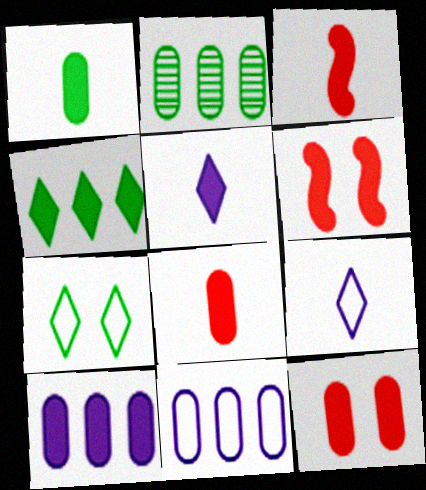[[1, 3, 5], 
[1, 10, 12], 
[2, 6, 9]]